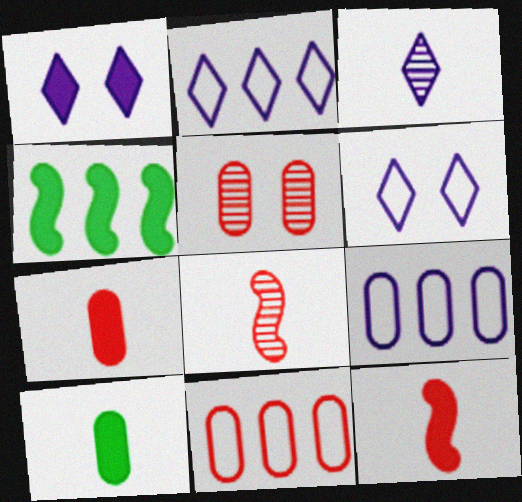[[1, 2, 3], 
[1, 4, 7], 
[5, 7, 11], 
[5, 9, 10]]